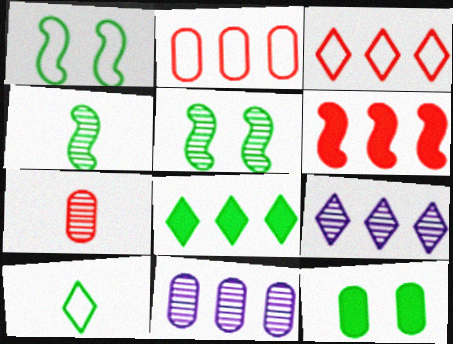[[3, 8, 9], 
[5, 7, 9]]